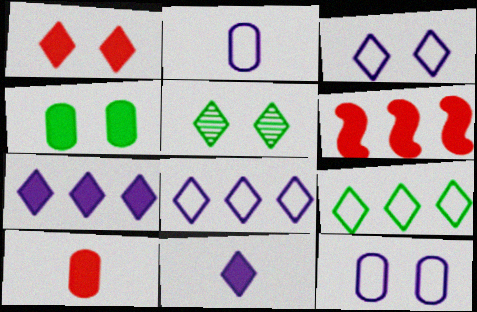[[1, 3, 5], 
[1, 6, 10], 
[2, 5, 6], 
[4, 6, 11]]